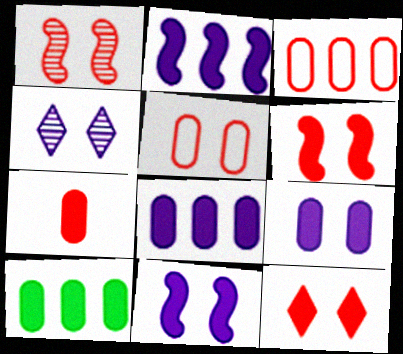[[1, 5, 12], 
[7, 9, 10]]